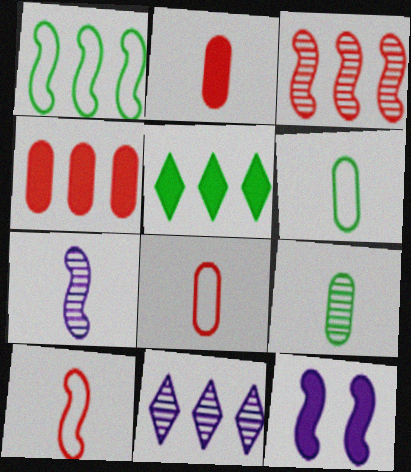[[1, 4, 11], 
[2, 5, 12]]